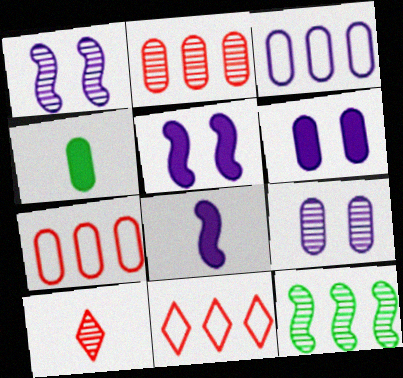[[1, 4, 11], 
[4, 7, 9], 
[9, 10, 12]]